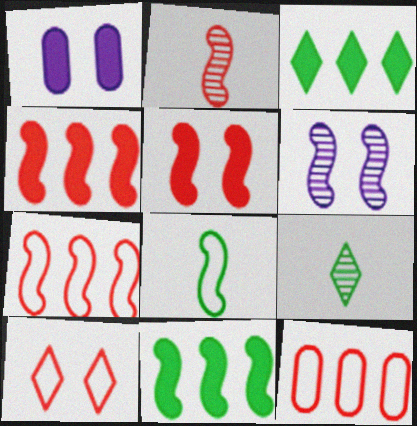[[1, 7, 9], 
[2, 5, 7], 
[4, 6, 8]]